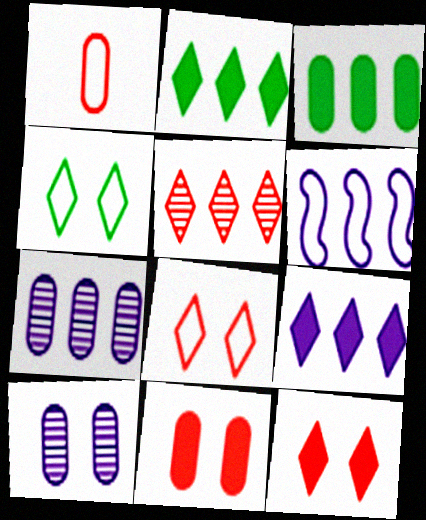[[1, 3, 10], 
[1, 4, 6], 
[3, 5, 6], 
[6, 7, 9]]